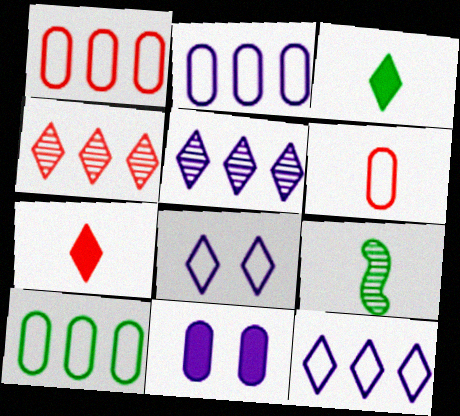[[1, 2, 10], 
[3, 4, 8]]